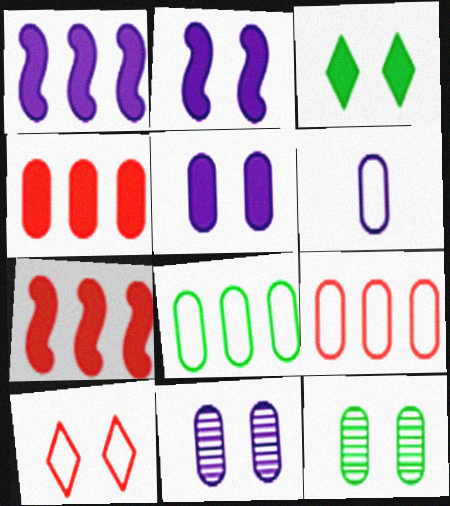[[2, 10, 12], 
[4, 6, 12]]